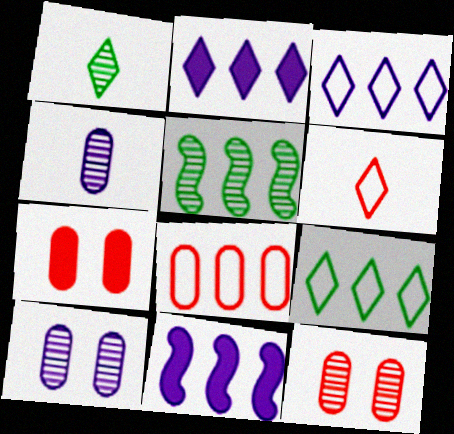[[2, 5, 8]]